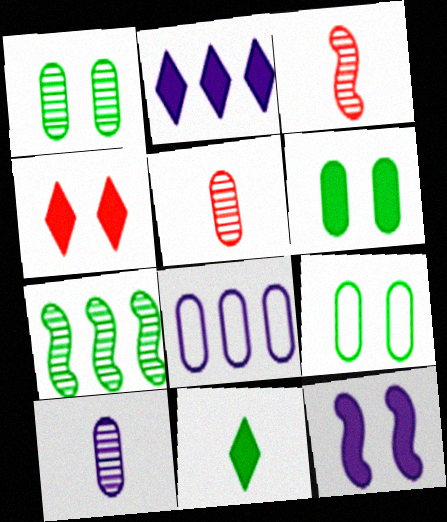[[1, 6, 9], 
[2, 3, 9], 
[2, 4, 11], 
[4, 6, 12], 
[5, 6, 8], 
[7, 9, 11]]